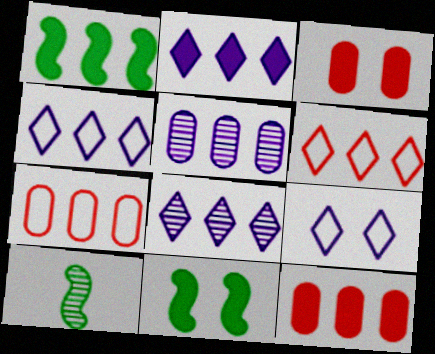[[1, 2, 12], 
[1, 5, 6], 
[1, 7, 8], 
[2, 4, 8], 
[3, 4, 10], 
[9, 10, 12]]